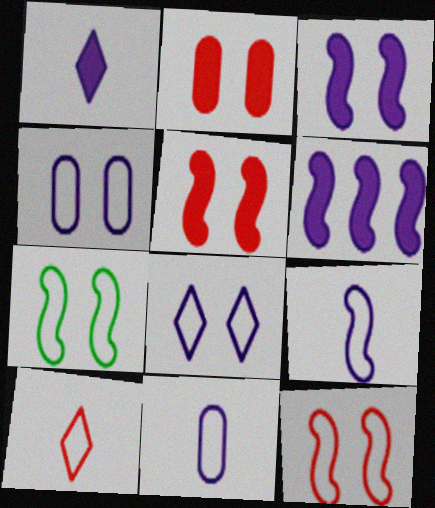[]